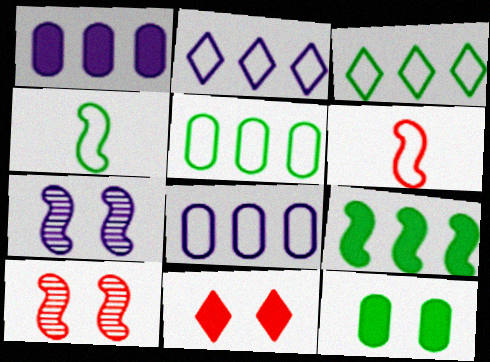[[6, 7, 9]]